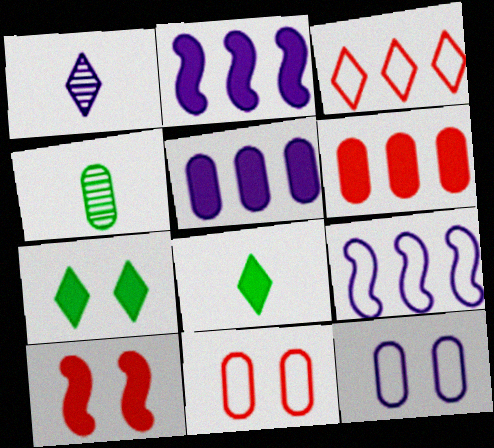[[1, 2, 12], 
[1, 3, 7], 
[4, 5, 11], 
[4, 6, 12], 
[5, 8, 10]]